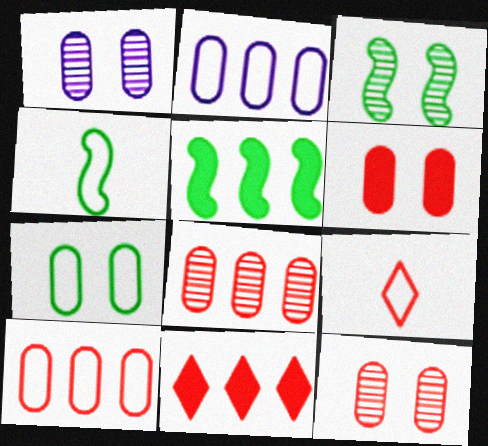[[1, 4, 11], 
[1, 5, 9], 
[1, 6, 7], 
[3, 4, 5]]